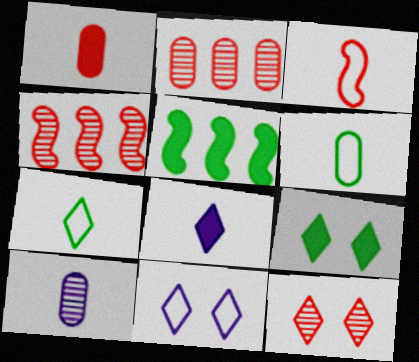[[1, 6, 10], 
[9, 11, 12]]